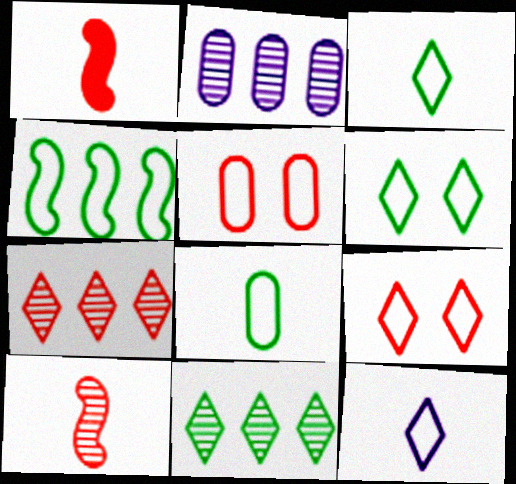[[1, 2, 6], 
[1, 5, 7], 
[4, 5, 12], 
[4, 6, 8]]